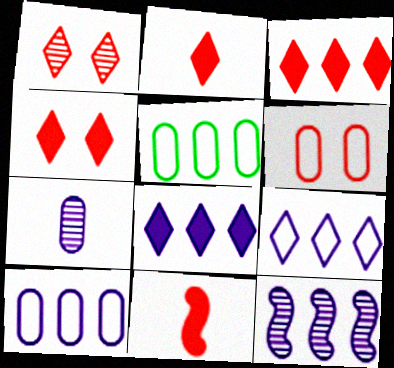[[2, 3, 4], 
[3, 5, 12], 
[8, 10, 12]]